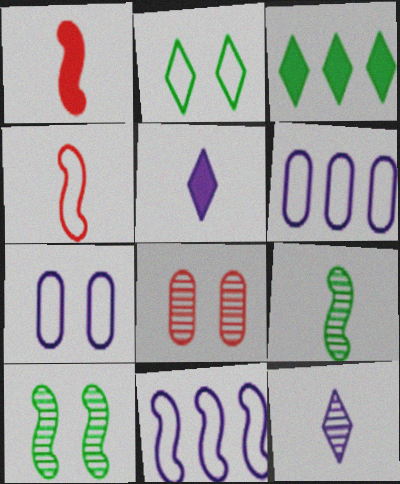[[1, 10, 11], 
[2, 4, 6]]